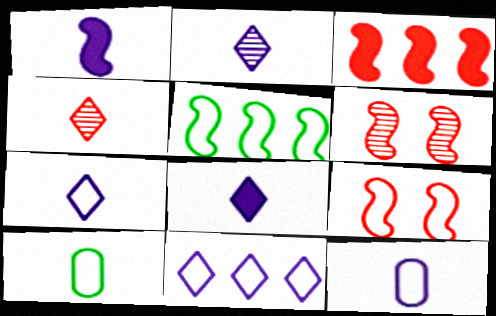[[1, 2, 12], 
[1, 4, 10], 
[1, 5, 6], 
[2, 7, 8], 
[9, 10, 11]]